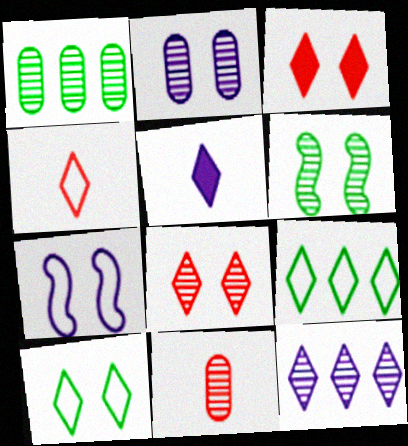[[1, 2, 11], 
[2, 6, 8], 
[5, 8, 9], 
[6, 11, 12]]